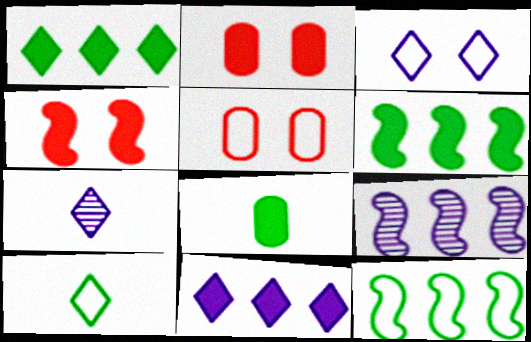[[2, 7, 12], 
[2, 9, 10], 
[3, 7, 11], 
[4, 8, 11], 
[5, 6, 7]]